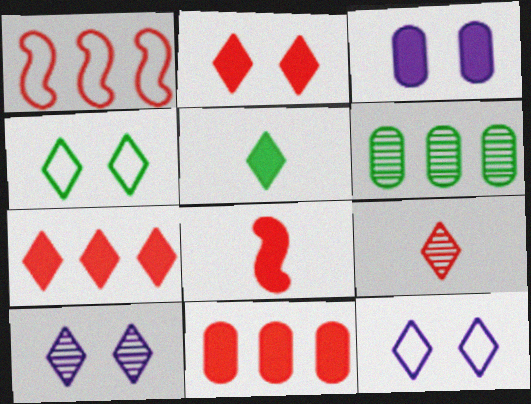[[2, 4, 10], 
[2, 8, 11], 
[6, 8, 12]]